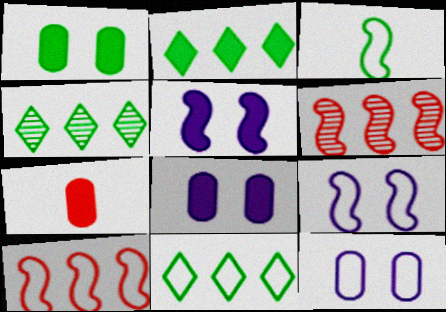[[1, 3, 4], 
[2, 4, 11], 
[2, 5, 7], 
[3, 5, 6], 
[3, 9, 10], 
[4, 7, 9]]